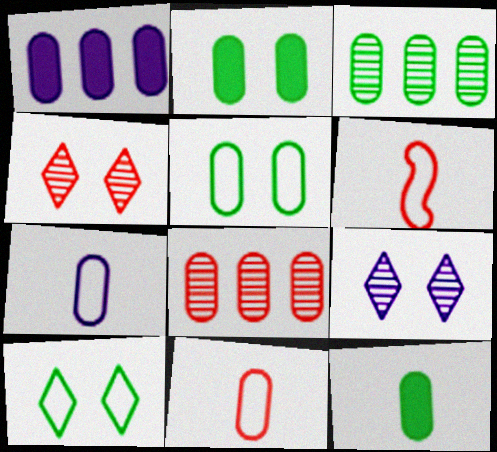[[2, 7, 8], 
[3, 5, 12]]